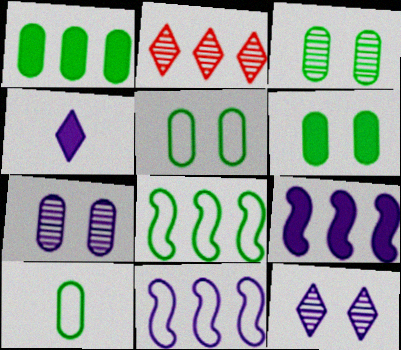[[1, 2, 11], 
[1, 3, 10], 
[3, 5, 6], 
[4, 7, 11]]